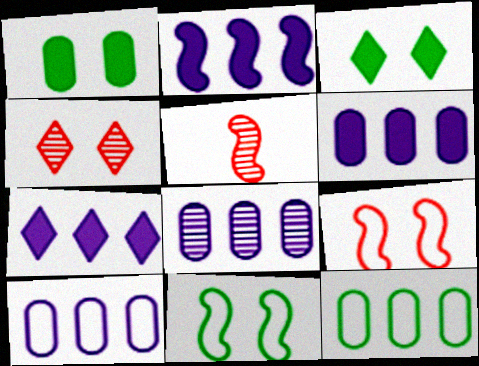[[2, 5, 11], 
[2, 6, 7], 
[3, 5, 10], 
[6, 8, 10]]